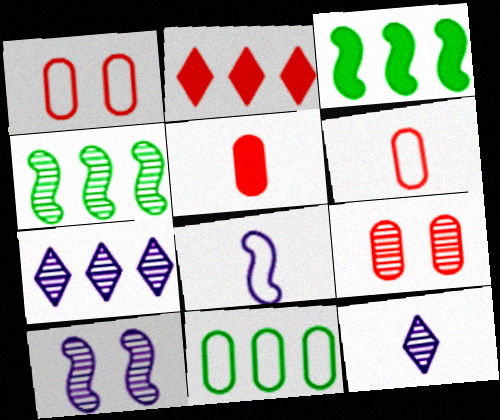[[1, 3, 12], 
[4, 9, 12]]